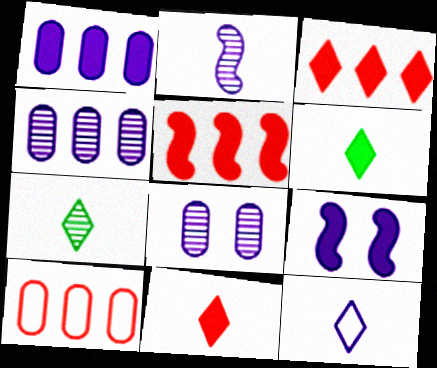[[4, 9, 12], 
[7, 9, 10], 
[7, 11, 12]]